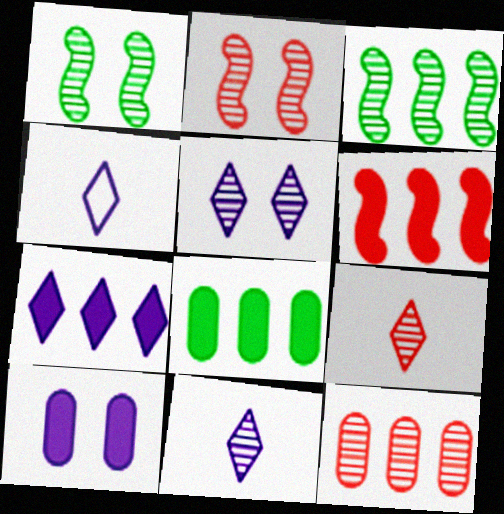[[1, 11, 12], 
[2, 4, 8], 
[2, 9, 12], 
[4, 5, 7], 
[6, 7, 8]]